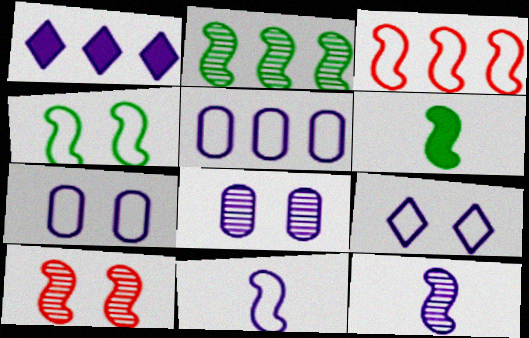[[1, 7, 12], 
[1, 8, 11], 
[2, 4, 6], 
[2, 10, 12], 
[3, 4, 11], 
[5, 9, 11]]